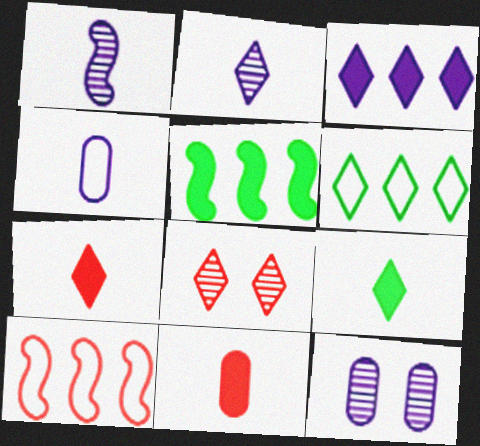[[4, 5, 8], 
[8, 10, 11], 
[9, 10, 12]]